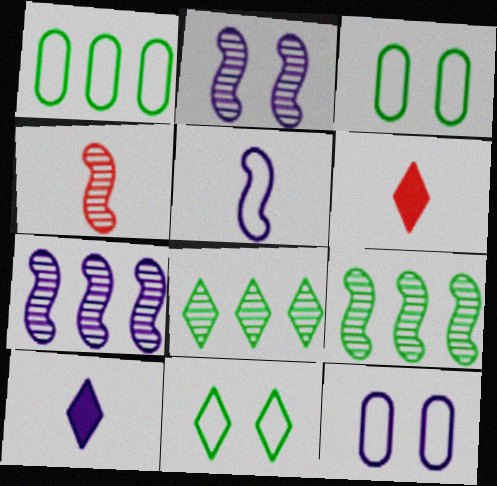[[1, 2, 6], 
[2, 4, 9], 
[3, 6, 7], 
[6, 9, 12], 
[7, 10, 12]]